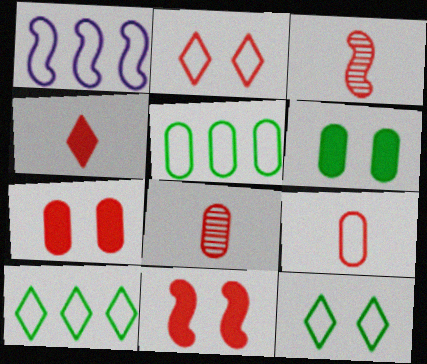[[1, 9, 12], 
[3, 4, 9]]